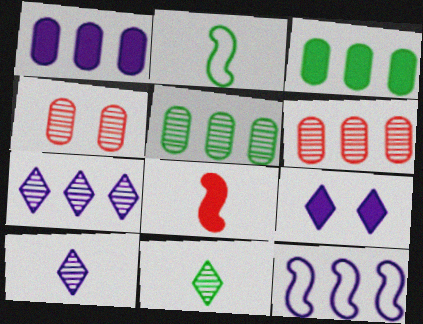[[1, 7, 12], 
[2, 6, 9], 
[3, 8, 9]]